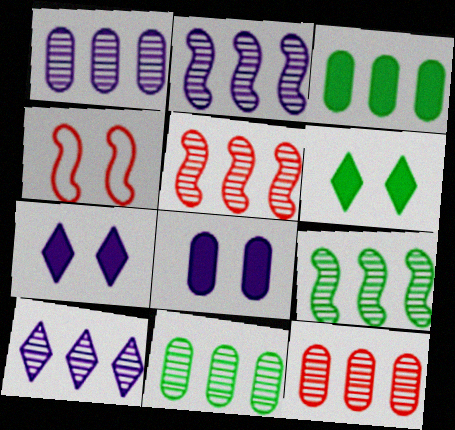[[1, 2, 10], 
[1, 11, 12], 
[2, 5, 9], 
[5, 10, 11], 
[9, 10, 12]]